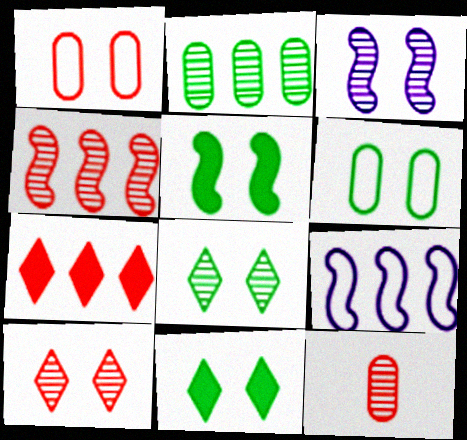[[1, 3, 11], 
[2, 7, 9], 
[4, 10, 12], 
[5, 6, 8], 
[9, 11, 12]]